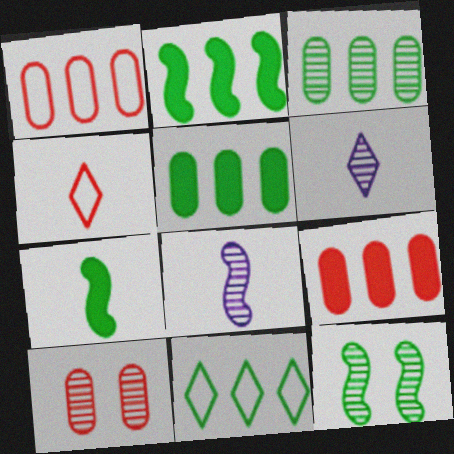[[2, 3, 11]]